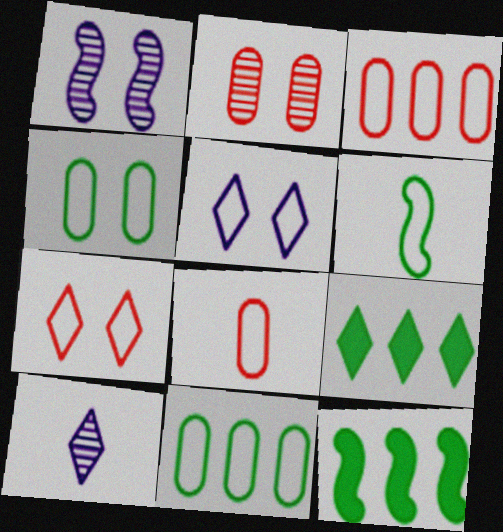[[1, 8, 9], 
[3, 5, 6], 
[7, 9, 10]]